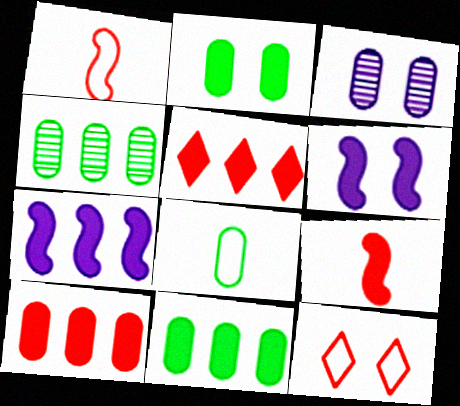[[2, 4, 8], 
[3, 8, 10], 
[5, 7, 11]]